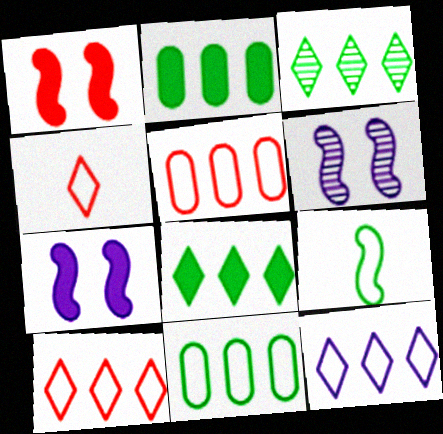[[2, 4, 6]]